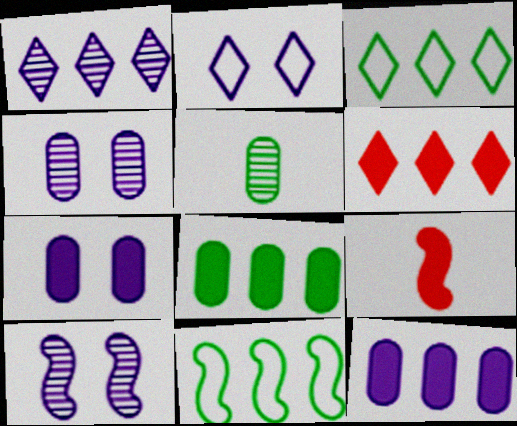[[1, 3, 6], 
[2, 7, 10], 
[3, 4, 9], 
[9, 10, 11]]